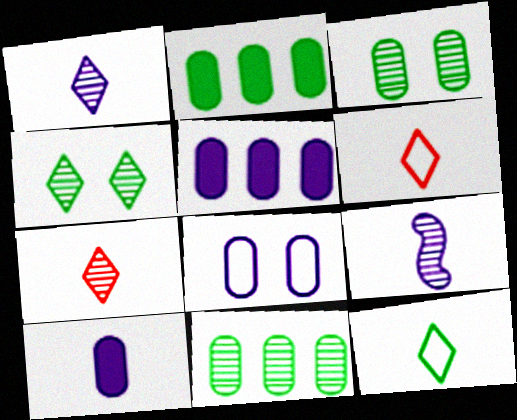[]